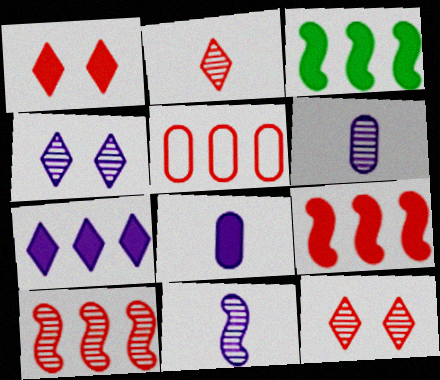[[1, 3, 8]]